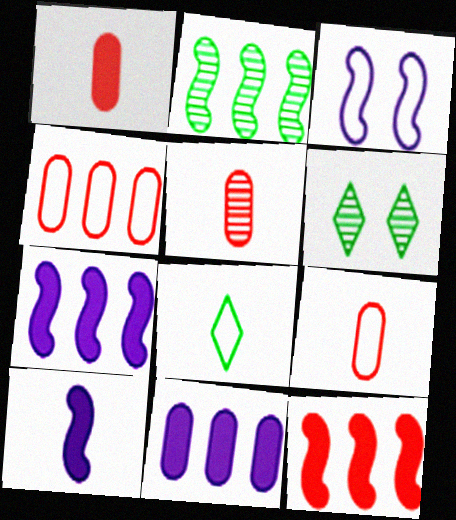[[1, 5, 9], 
[3, 4, 8], 
[4, 6, 10], 
[5, 8, 10], 
[6, 7, 9]]